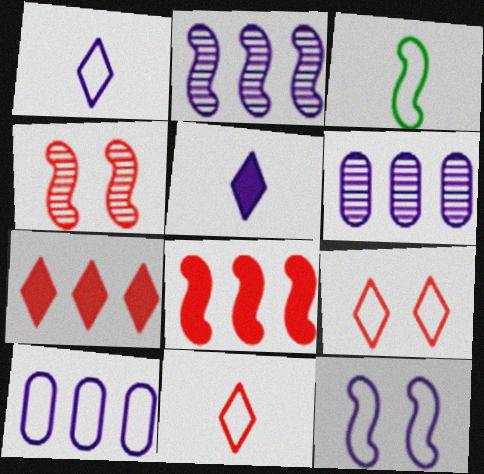[[1, 10, 12], 
[3, 9, 10], 
[5, 6, 12]]